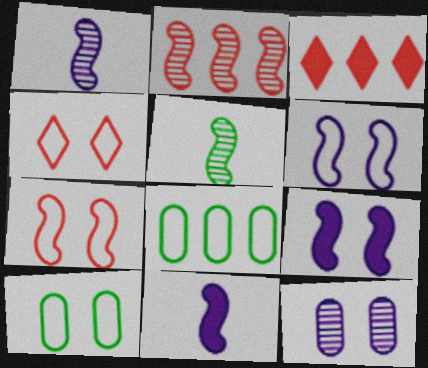[[1, 3, 10], 
[4, 6, 10]]